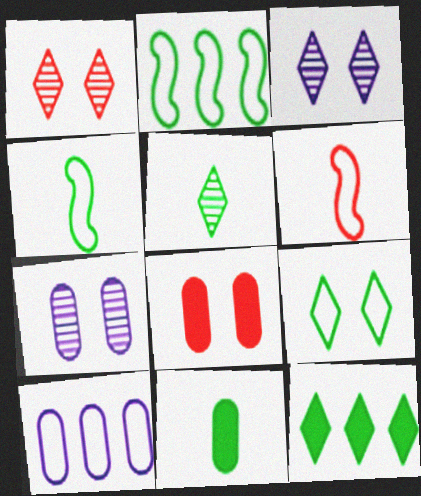[[4, 5, 11], 
[5, 9, 12], 
[6, 7, 12], 
[6, 9, 10]]